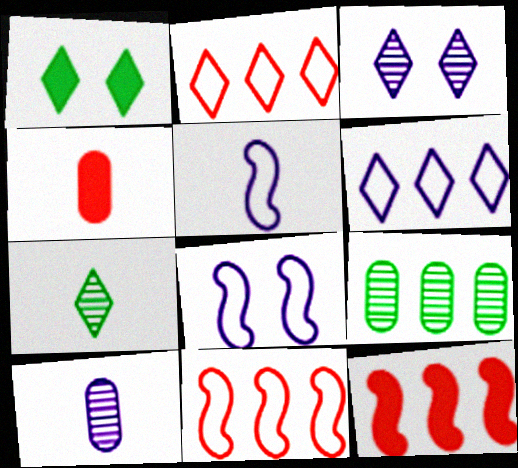[[1, 10, 11], 
[4, 5, 7], 
[6, 9, 12]]